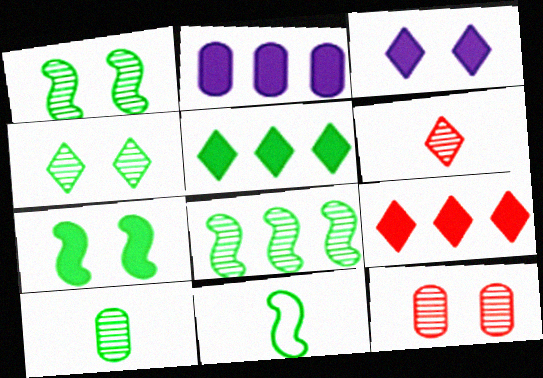[[4, 8, 10], 
[7, 8, 11]]